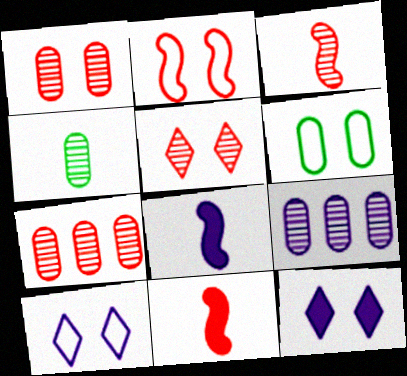[[1, 4, 9], 
[2, 6, 10], 
[3, 5, 7], 
[8, 9, 10]]